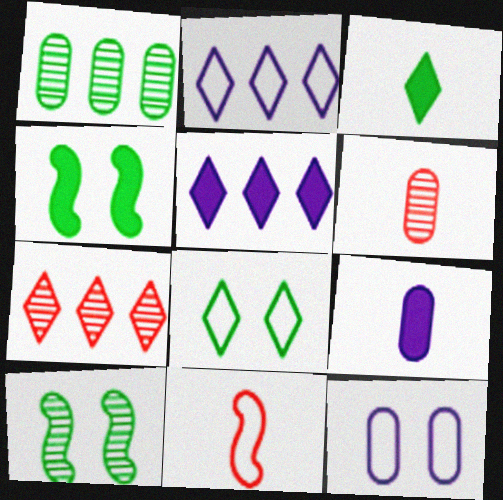[[2, 4, 6]]